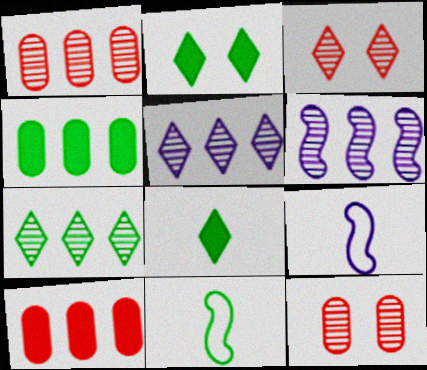[[1, 2, 9], 
[1, 6, 7], 
[3, 4, 9]]